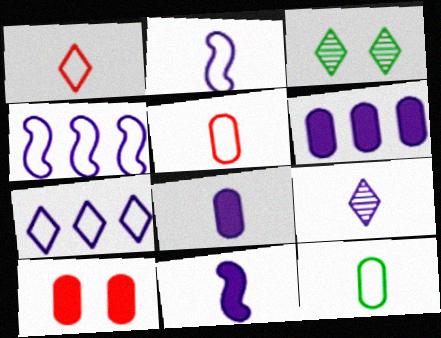[[1, 2, 12], 
[2, 8, 9]]